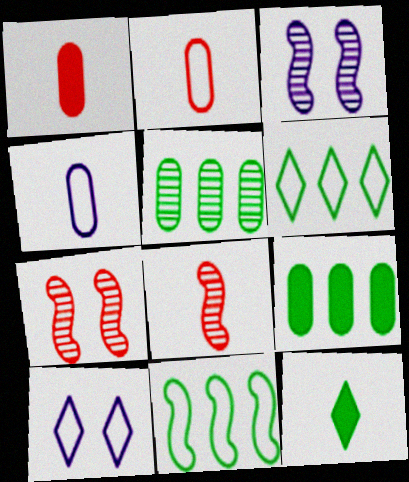[[1, 3, 6], 
[2, 10, 11], 
[4, 8, 12], 
[8, 9, 10]]